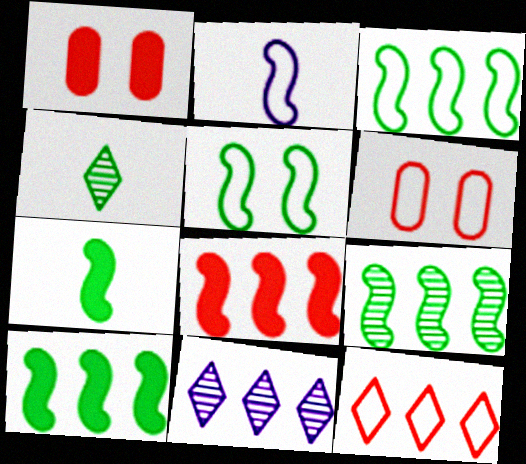[[3, 9, 10], 
[5, 7, 9], 
[6, 7, 11]]